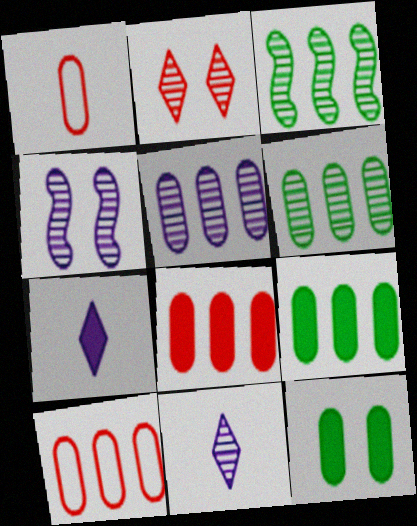[[1, 5, 12], 
[4, 5, 11], 
[5, 9, 10]]